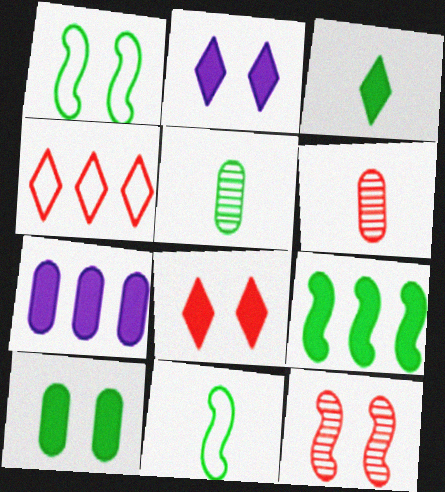[[3, 5, 11], 
[3, 9, 10]]